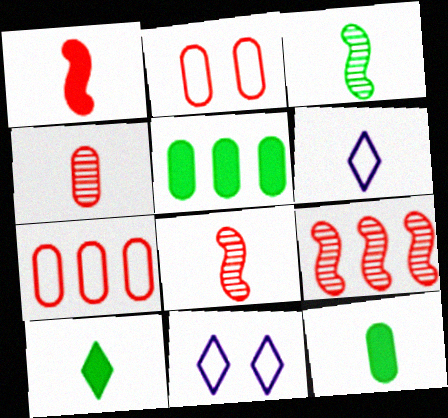[[5, 8, 11], 
[6, 8, 12], 
[9, 11, 12]]